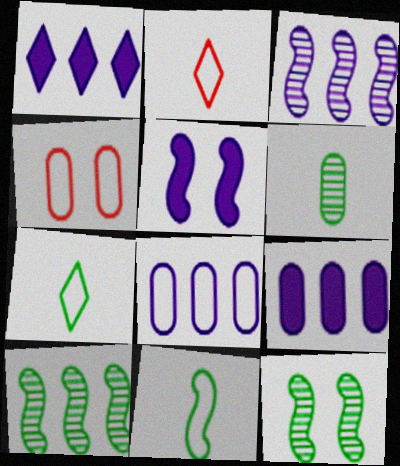[[1, 3, 8], 
[2, 9, 12], 
[4, 6, 9]]